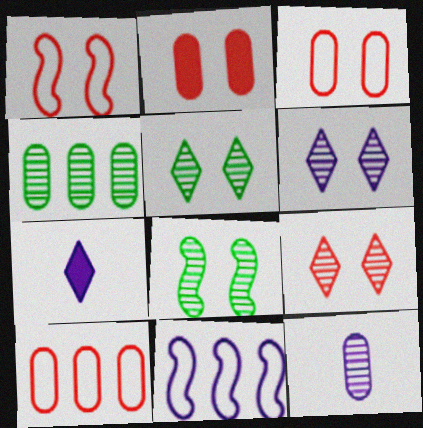[[1, 2, 9], 
[1, 4, 7], 
[5, 6, 9], 
[7, 8, 10]]